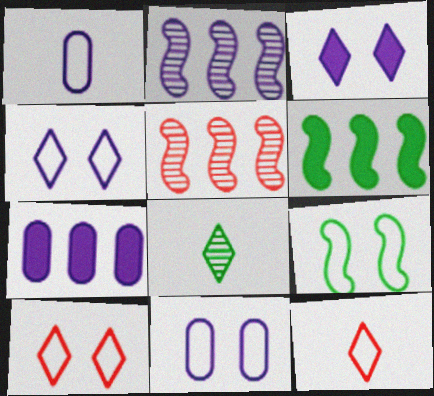[[1, 2, 3], 
[9, 10, 11]]